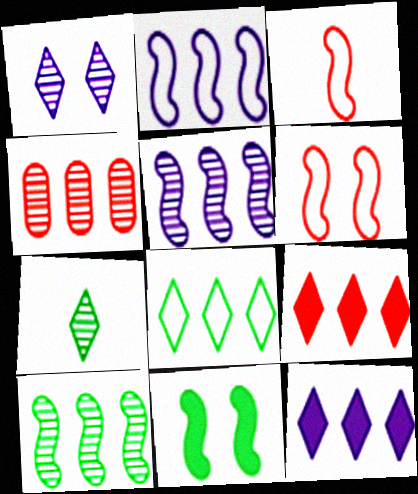[[3, 5, 11]]